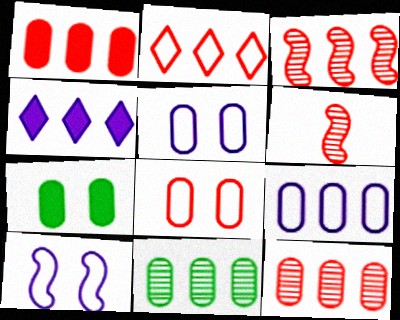[[1, 2, 3], 
[1, 9, 11]]